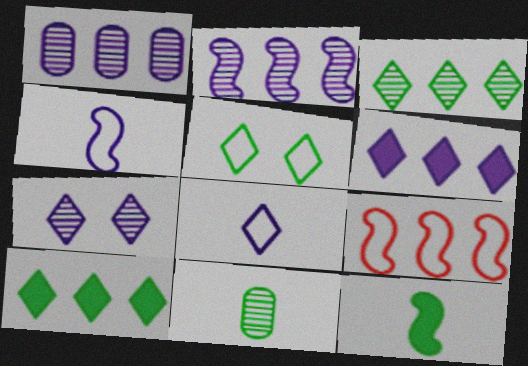[[1, 9, 10], 
[6, 7, 8]]